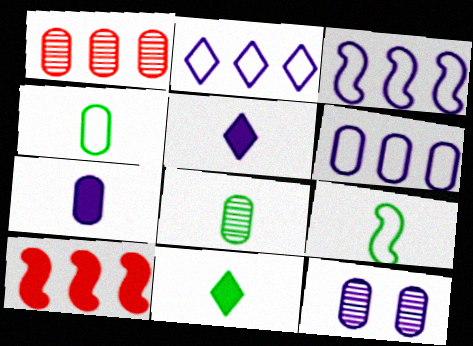[[1, 8, 12], 
[2, 3, 6], 
[3, 5, 12], 
[6, 7, 12], 
[8, 9, 11]]